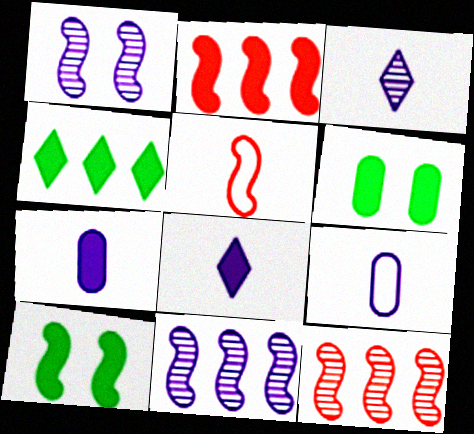[[2, 6, 8], 
[5, 10, 11]]